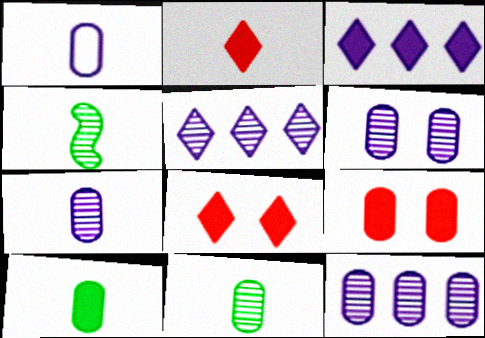[[1, 2, 4], 
[6, 7, 12]]